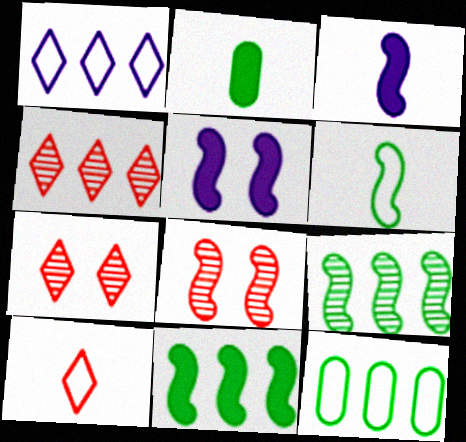[[1, 2, 8], 
[3, 7, 12]]